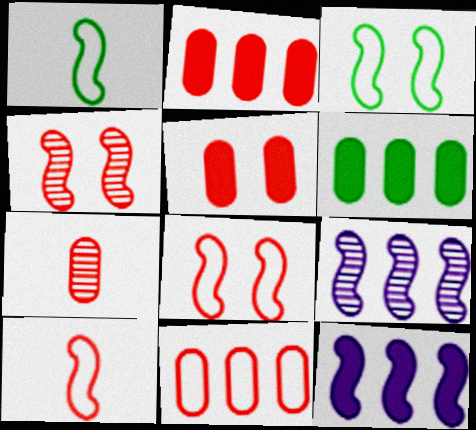[[1, 4, 12], 
[5, 7, 11]]